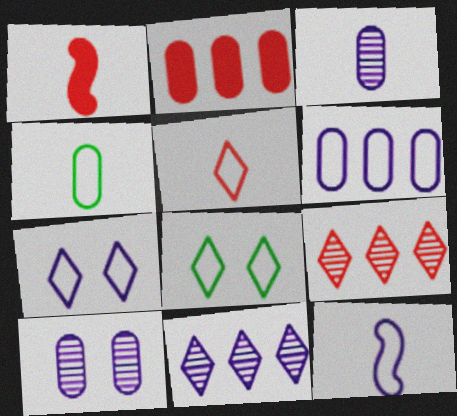[[2, 4, 10], 
[4, 5, 12], 
[6, 7, 12]]